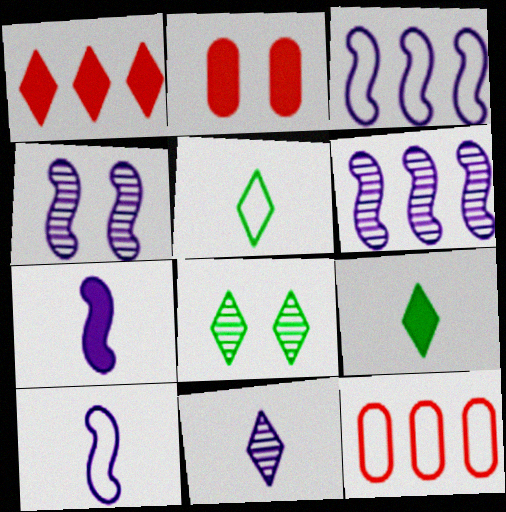[[2, 5, 6], 
[3, 4, 7], 
[4, 9, 12], 
[7, 8, 12]]